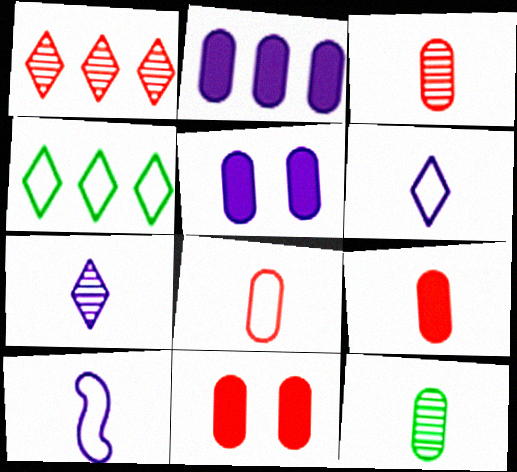[[3, 8, 9]]